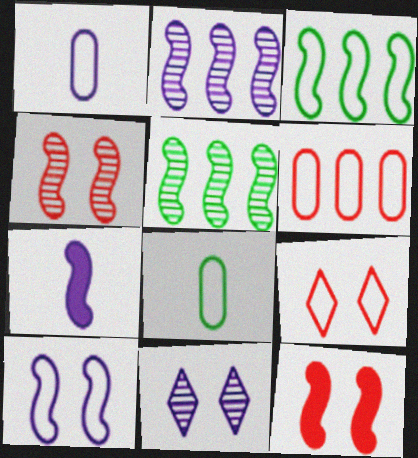[[1, 3, 9], 
[2, 7, 10], 
[3, 4, 7]]